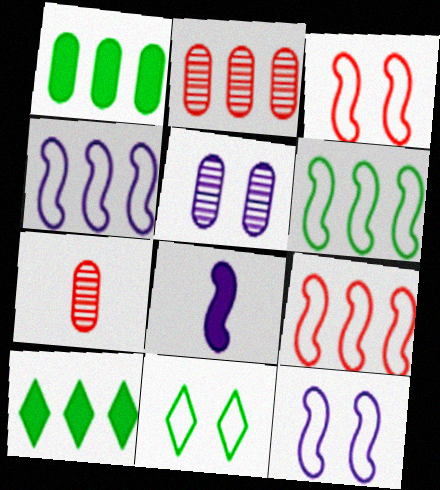[[2, 4, 10], 
[2, 8, 11], 
[4, 6, 9], 
[7, 10, 12]]